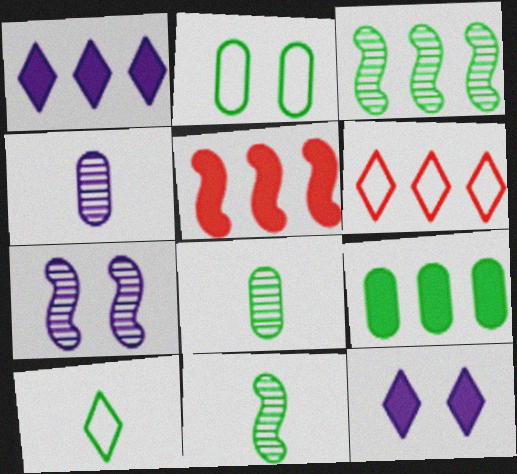[[1, 5, 9], 
[2, 8, 9]]